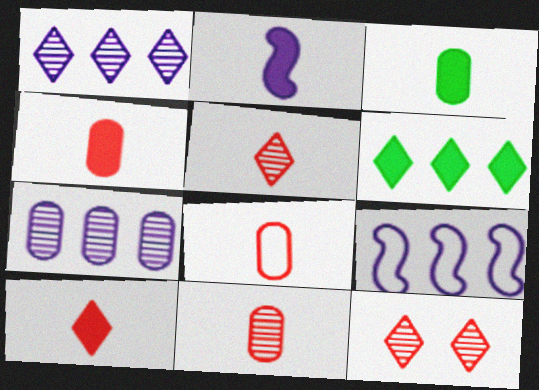[[2, 3, 10], 
[3, 9, 12], 
[4, 8, 11]]